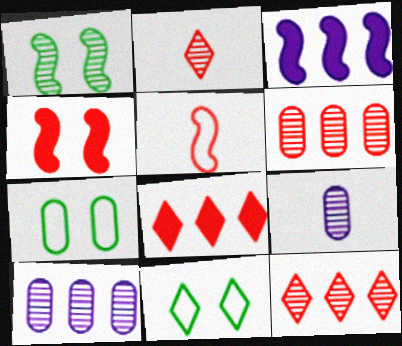[[1, 2, 10], 
[1, 3, 5], 
[1, 9, 12], 
[2, 3, 7]]